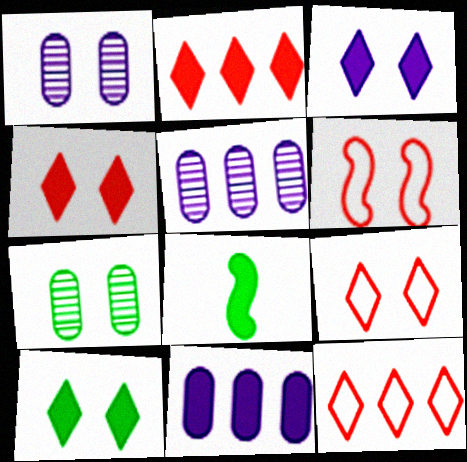[[1, 6, 10], 
[1, 8, 12], 
[3, 4, 10], 
[3, 6, 7], 
[4, 8, 11], 
[5, 8, 9]]